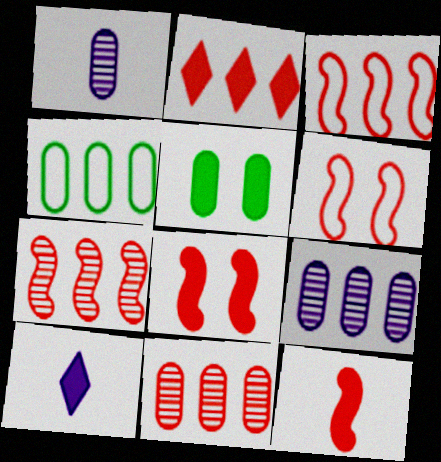[[2, 3, 11], 
[6, 7, 12]]